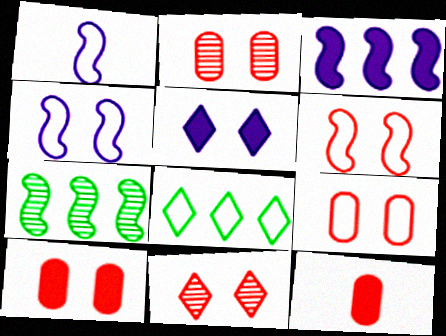[[1, 8, 9], 
[2, 9, 10], 
[6, 10, 11]]